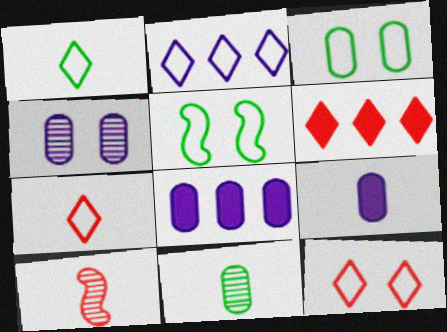[[1, 2, 12], 
[1, 9, 10]]